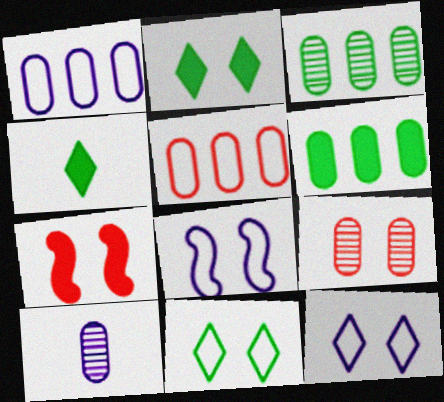[[2, 8, 9], 
[3, 9, 10]]